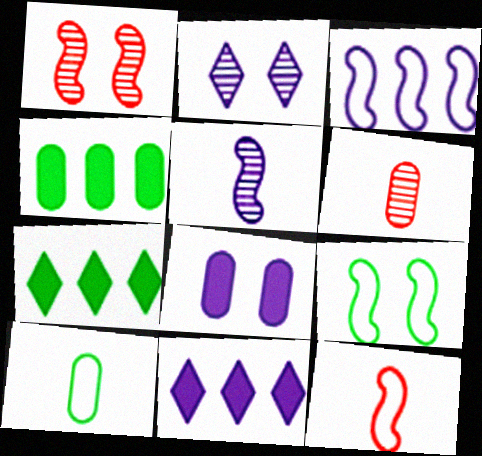[[1, 10, 11], 
[2, 4, 12], 
[3, 9, 12], 
[6, 9, 11]]